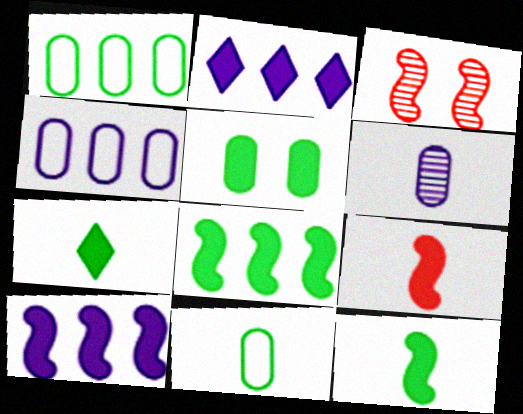[[2, 3, 11], 
[2, 5, 9], 
[3, 4, 7], 
[5, 7, 8]]